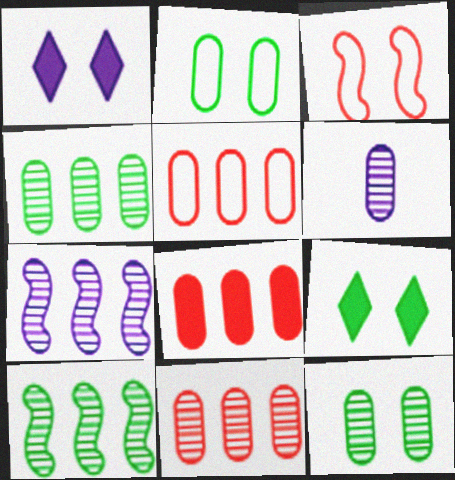[[1, 3, 12], 
[2, 6, 8], 
[5, 8, 11], 
[6, 11, 12]]